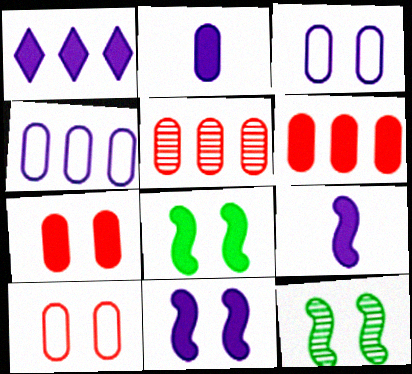[[1, 2, 11]]